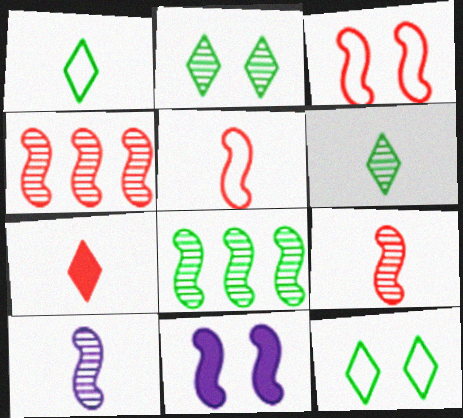[[5, 8, 11]]